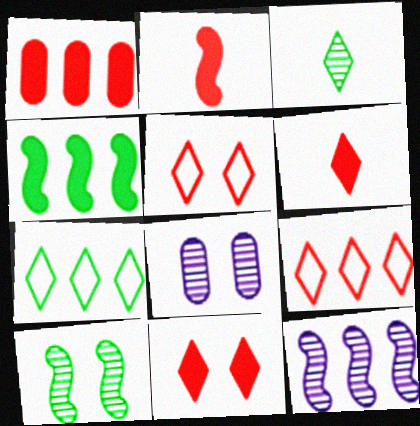[[1, 2, 11], 
[1, 7, 12], 
[2, 7, 8]]